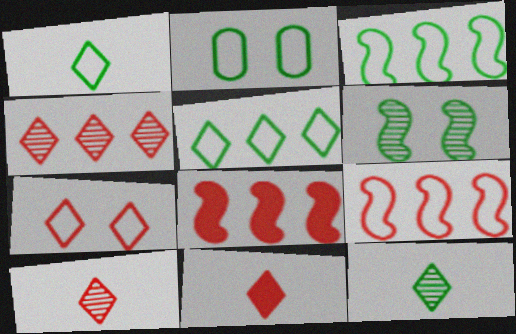[[1, 2, 3], 
[4, 7, 11]]